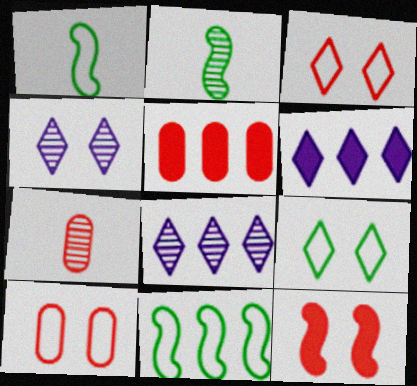[[1, 4, 5], 
[2, 6, 10], 
[5, 7, 10], 
[5, 8, 11]]